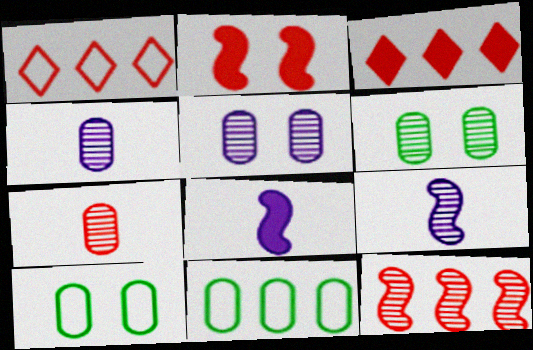[[1, 2, 7], 
[1, 6, 8], 
[3, 9, 10]]